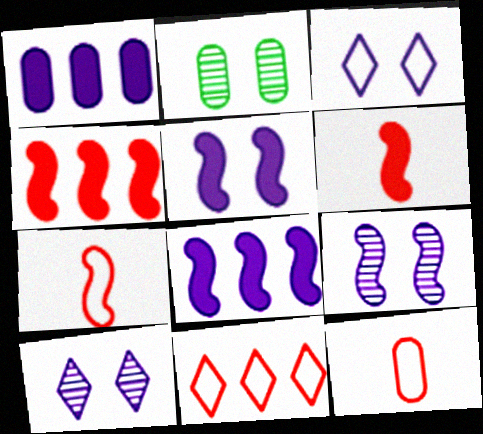[[1, 2, 12]]